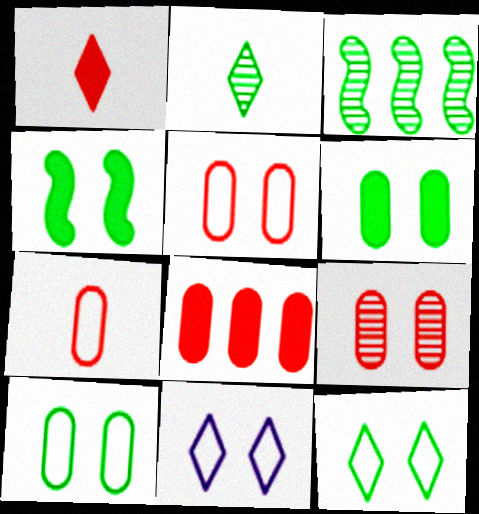[[4, 9, 11], 
[7, 8, 9]]